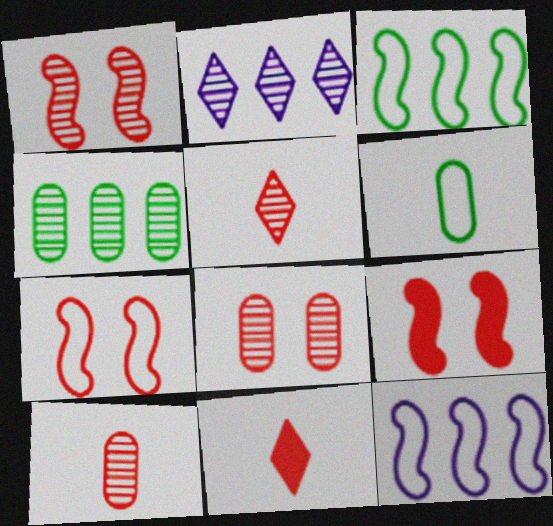[[1, 7, 9], 
[2, 6, 9]]